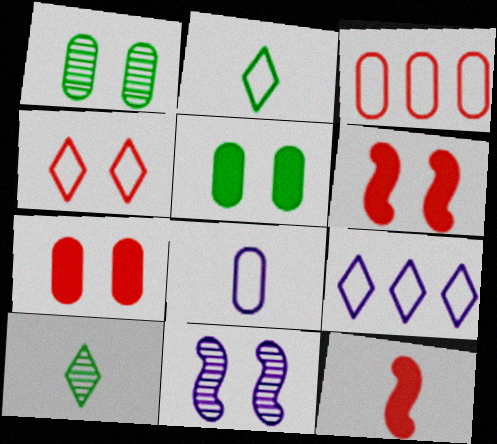[[1, 9, 12], 
[2, 4, 9], 
[4, 5, 11], 
[8, 10, 12]]